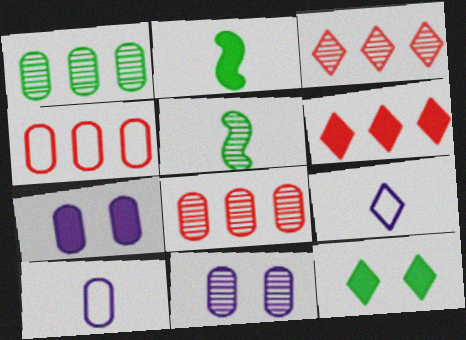[[2, 6, 7], 
[3, 5, 11], 
[3, 9, 12]]